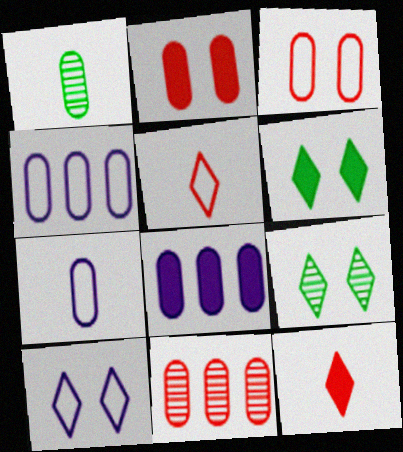[[1, 2, 4], 
[1, 3, 8]]